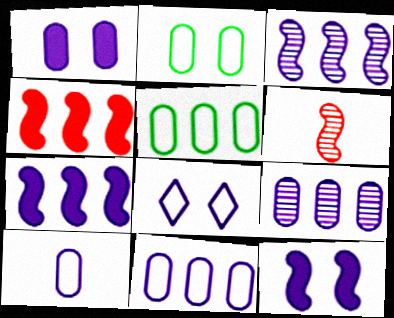[[1, 9, 10]]